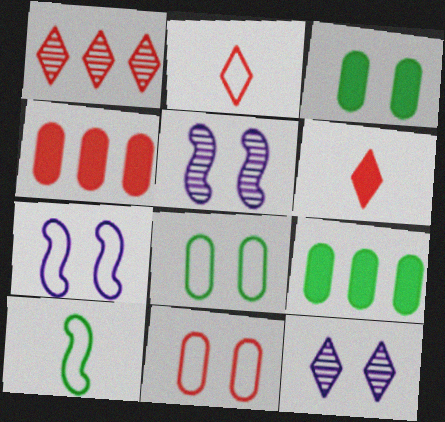[[2, 5, 9], 
[4, 10, 12]]